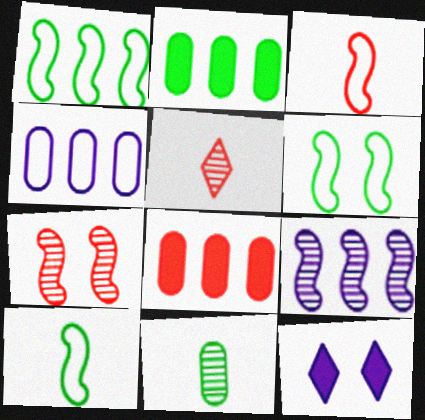[[1, 6, 10]]